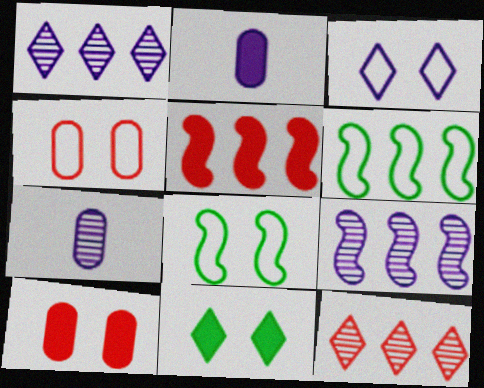[[2, 3, 9], 
[2, 5, 11], 
[2, 8, 12], 
[3, 4, 8], 
[5, 6, 9]]